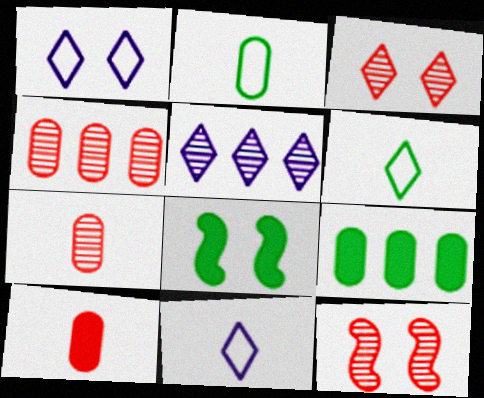[[4, 8, 11], 
[9, 11, 12]]